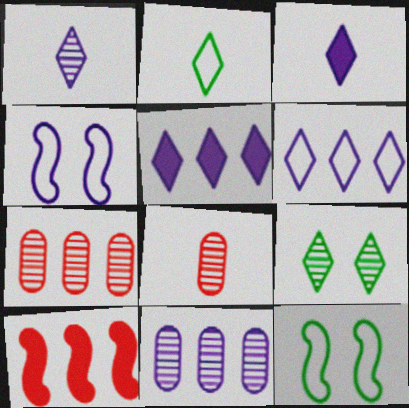[[3, 4, 11], 
[3, 7, 12], 
[5, 8, 12]]